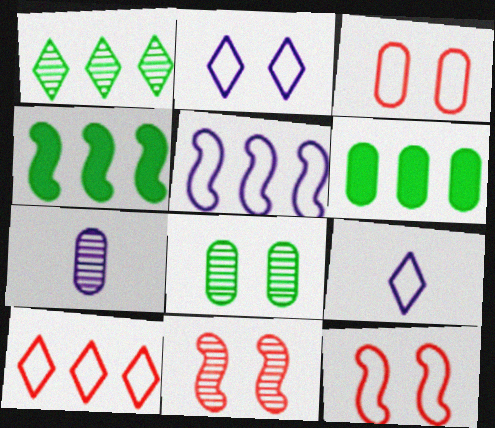[[1, 7, 11], 
[3, 6, 7], 
[6, 9, 11]]